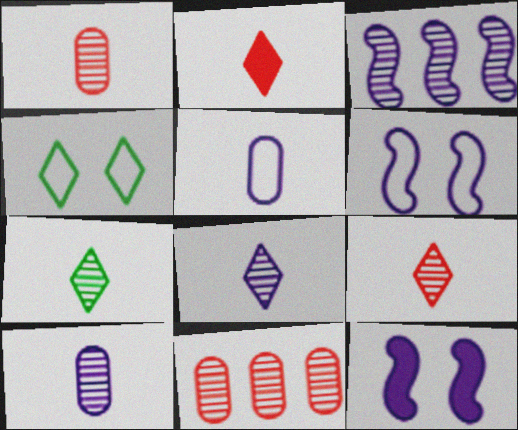[[7, 8, 9]]